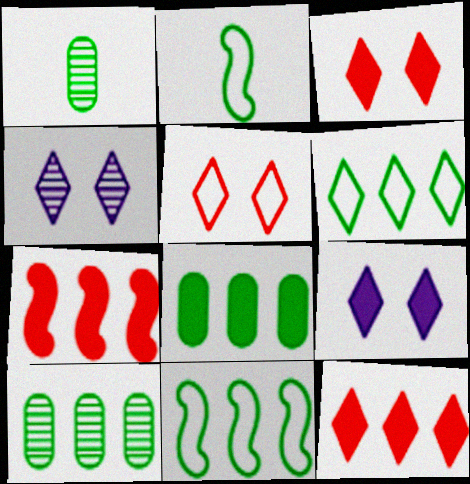[]